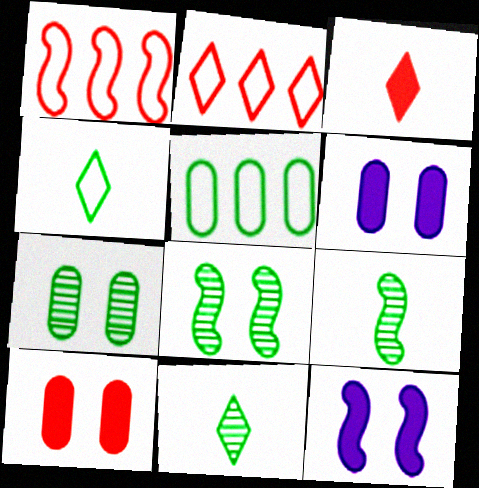[[1, 6, 11], 
[1, 9, 12], 
[2, 6, 9]]